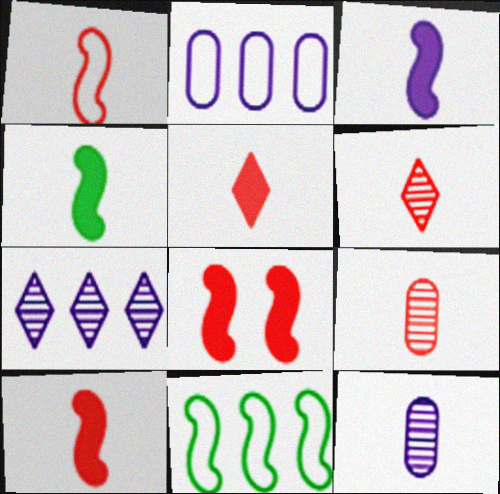[[1, 5, 9], 
[3, 4, 10]]